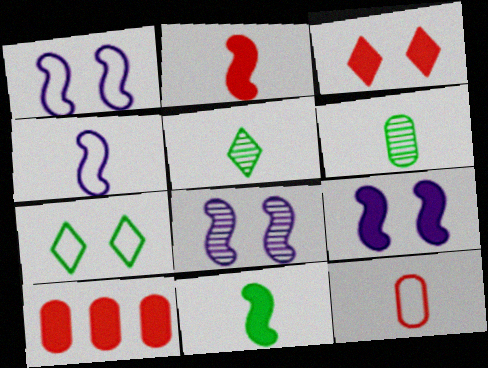[[1, 5, 10], 
[1, 8, 9], 
[2, 3, 10]]